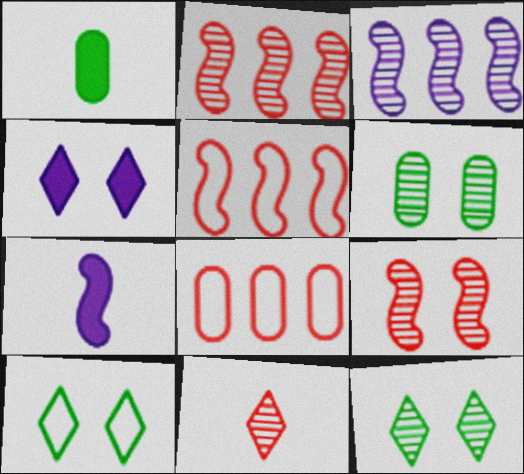[[3, 6, 11], 
[7, 8, 12]]